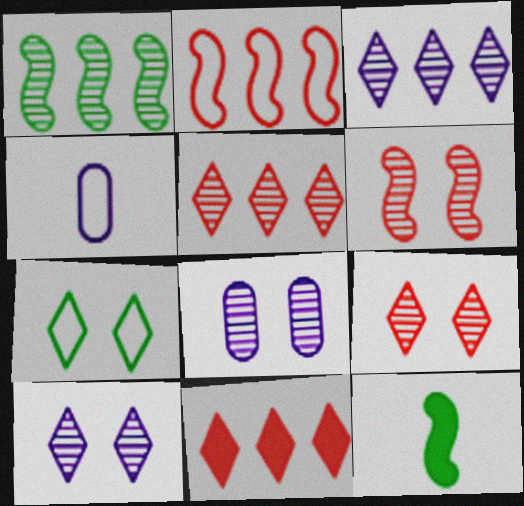[[2, 4, 7]]